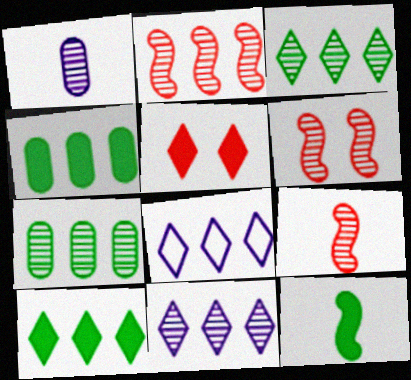[[1, 3, 6], 
[2, 4, 8], 
[2, 6, 9], 
[2, 7, 11]]